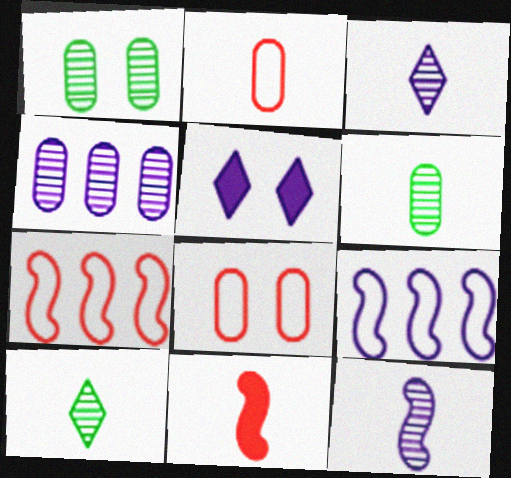[[5, 6, 7]]